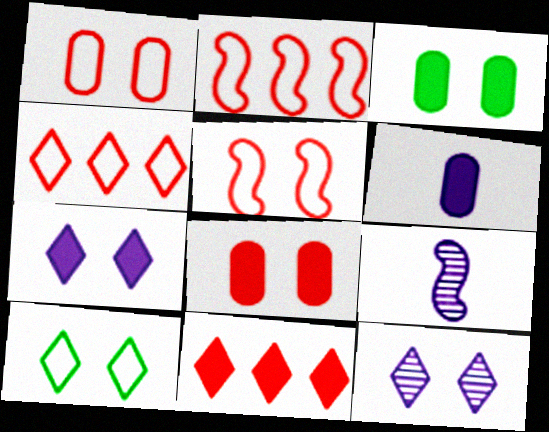[[3, 4, 9], 
[3, 5, 12]]